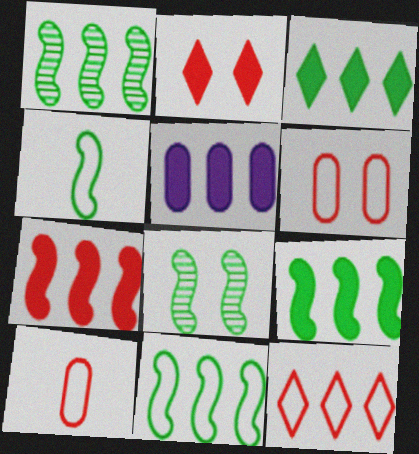[[1, 5, 12], 
[1, 9, 11], 
[3, 5, 7], 
[4, 8, 9]]